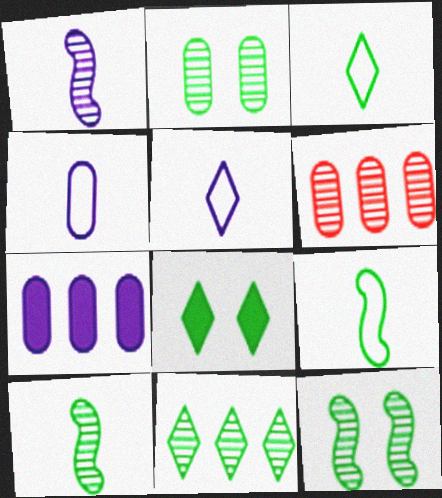[[2, 10, 11], 
[3, 8, 11]]